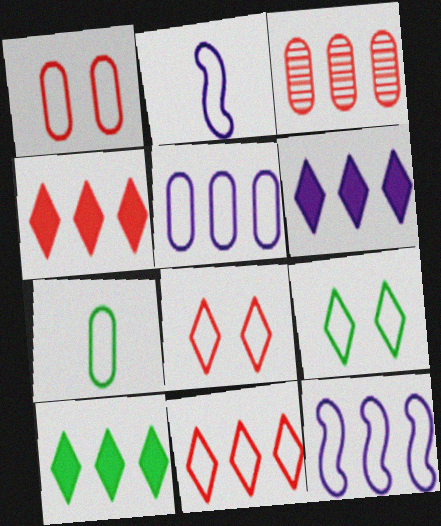[[1, 5, 7], 
[3, 10, 12], 
[4, 6, 10], 
[7, 8, 12]]